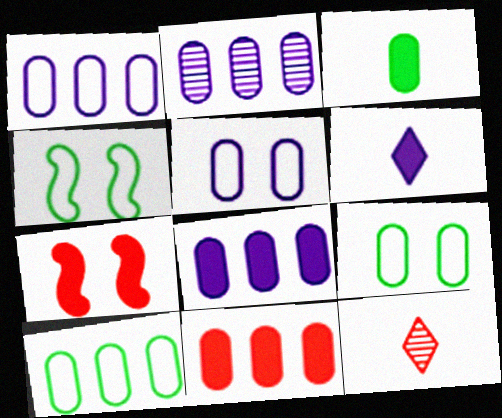[[1, 2, 8], 
[2, 10, 11], 
[4, 8, 12]]